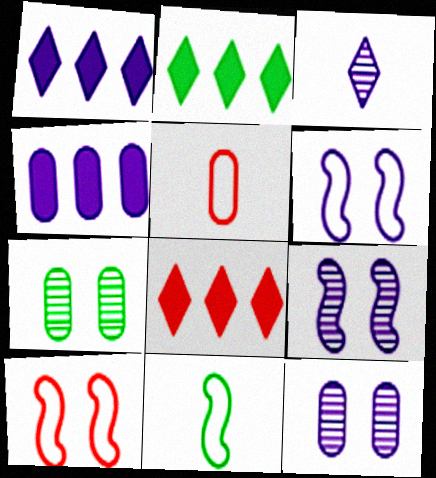[[1, 2, 8], 
[2, 5, 9], 
[2, 7, 11], 
[3, 4, 6], 
[4, 5, 7], 
[8, 11, 12]]